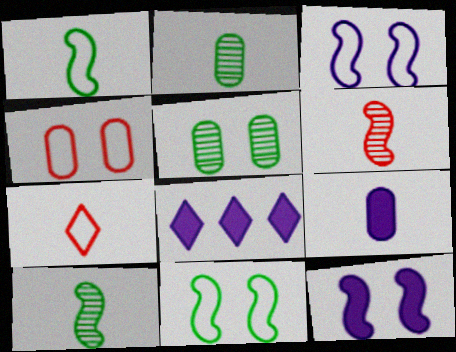[[4, 8, 10], 
[7, 9, 10], 
[8, 9, 12]]